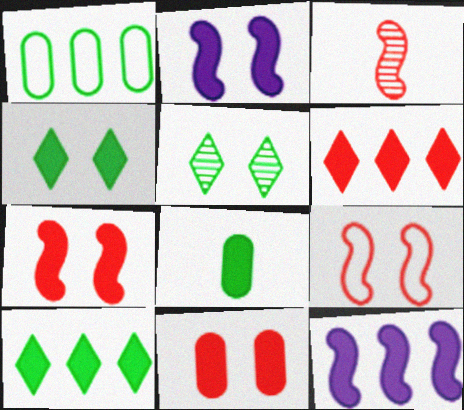[[2, 4, 11], 
[2, 6, 8]]